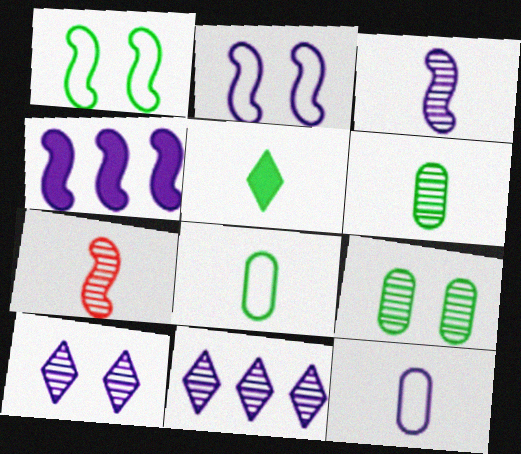[[1, 4, 7], 
[2, 3, 4], 
[4, 10, 12], 
[5, 7, 12], 
[7, 9, 11]]